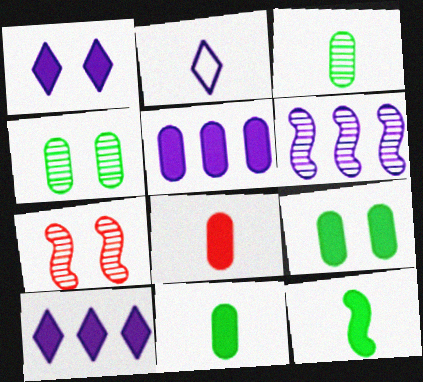[[5, 8, 9]]